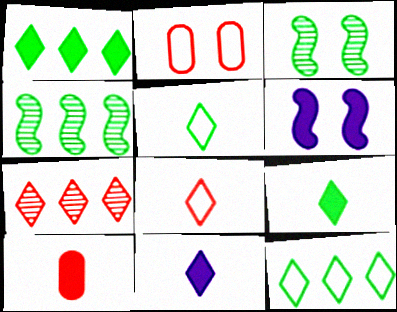[[1, 6, 10], 
[2, 4, 11]]